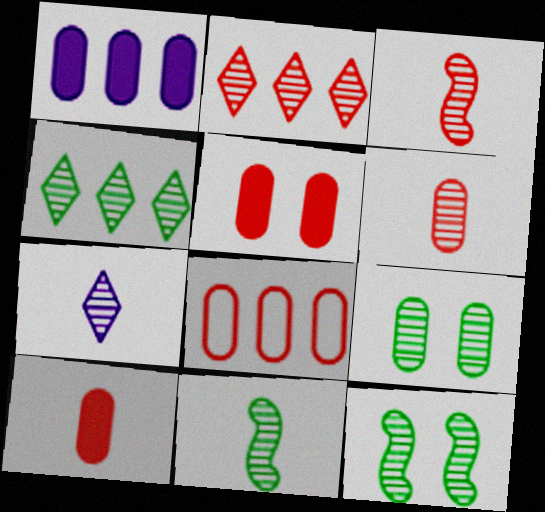[[4, 9, 11], 
[5, 6, 8], 
[6, 7, 11]]